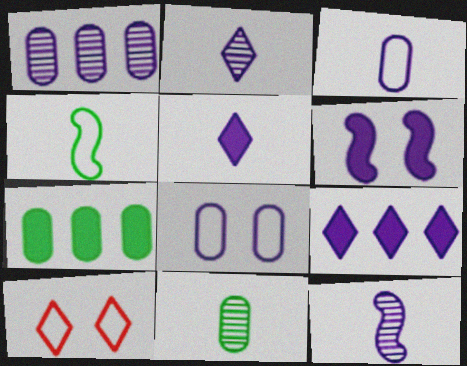[[3, 5, 12], 
[7, 10, 12], 
[8, 9, 12]]